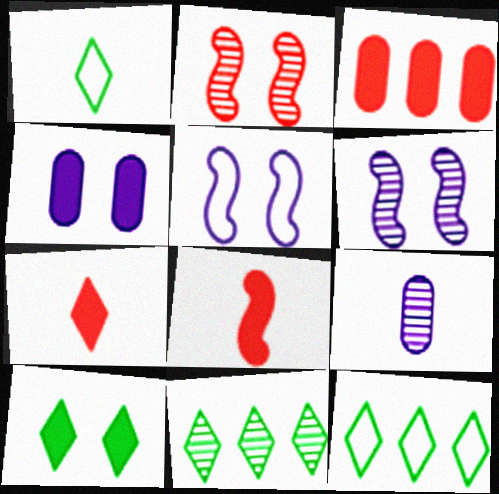[[1, 3, 6], 
[1, 8, 9], 
[1, 10, 11], 
[2, 9, 11]]